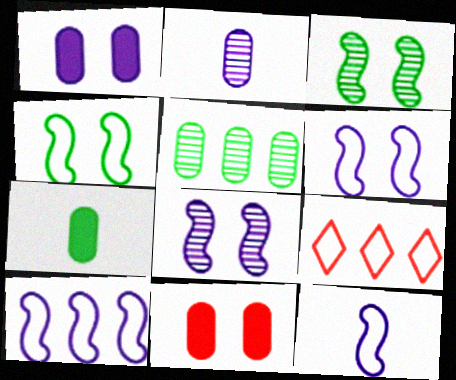[[6, 10, 12], 
[7, 8, 9]]